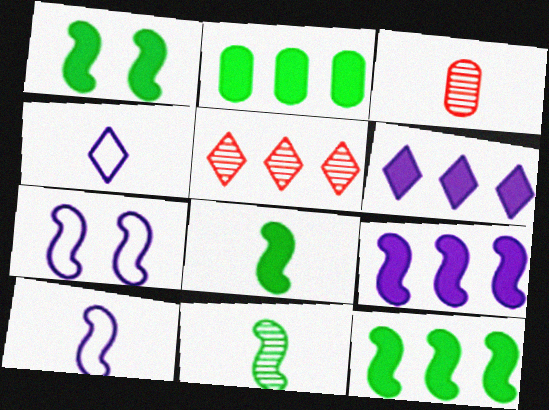[[1, 8, 12], 
[3, 4, 8]]